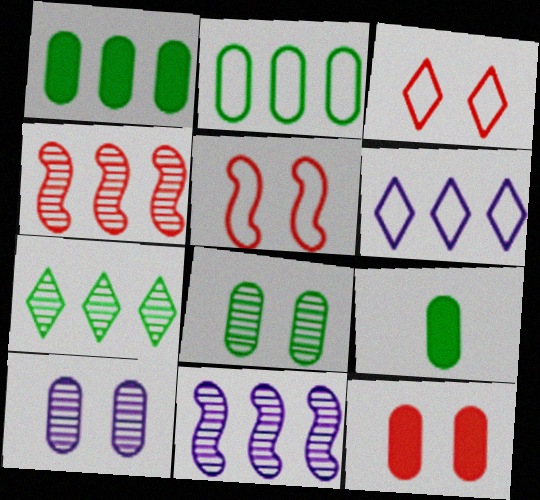[[1, 4, 6], 
[2, 8, 9], 
[3, 9, 11]]